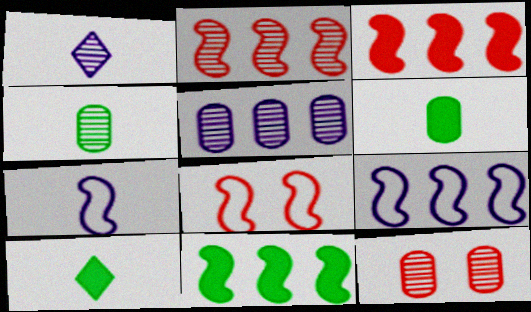[[2, 9, 11], 
[4, 5, 12], 
[5, 8, 10], 
[9, 10, 12]]